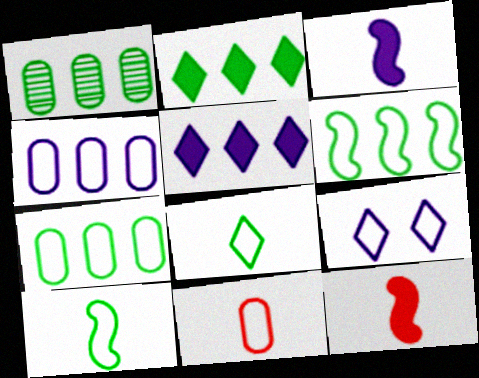[[1, 2, 6], 
[1, 9, 12], 
[6, 9, 11]]